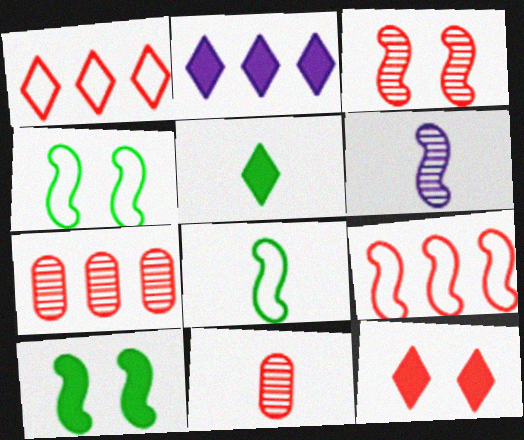[[2, 4, 11], 
[2, 5, 12], 
[6, 9, 10], 
[9, 11, 12]]